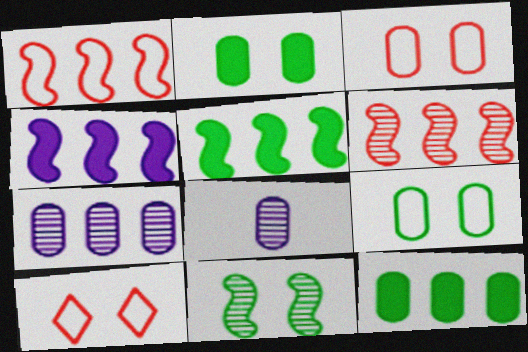[[3, 8, 12], 
[5, 8, 10]]